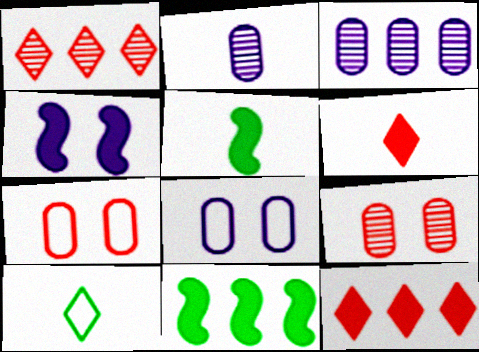[[1, 5, 8]]